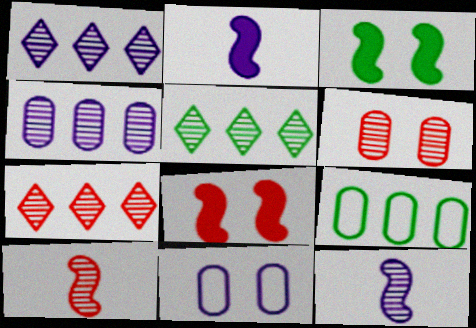[[1, 2, 11], 
[1, 5, 7], 
[5, 6, 12], 
[6, 7, 10]]